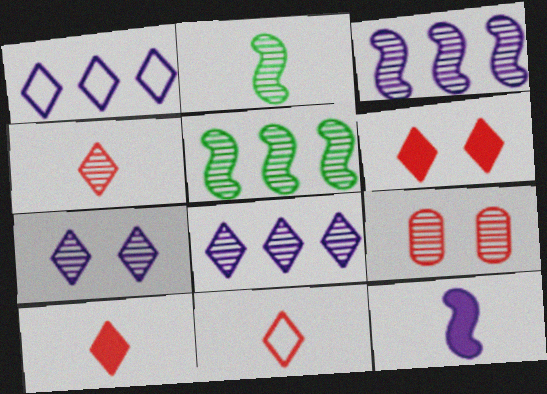[[2, 8, 9], 
[4, 10, 11]]